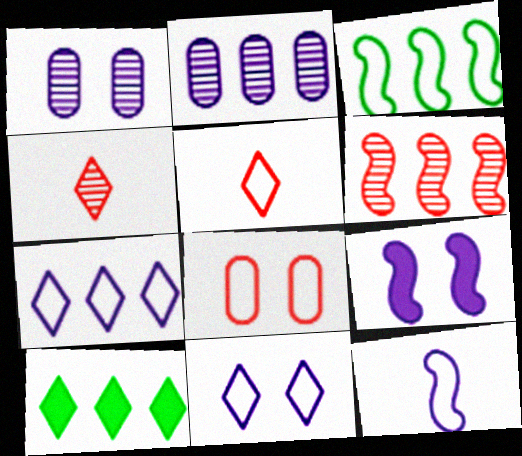[[1, 9, 11], 
[4, 10, 11]]